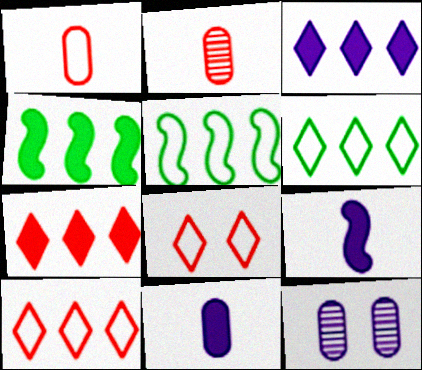[]